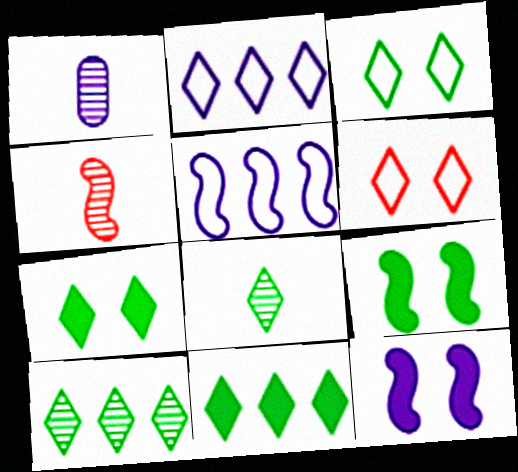[[1, 2, 12], 
[1, 4, 8], 
[3, 8, 11], 
[4, 5, 9]]